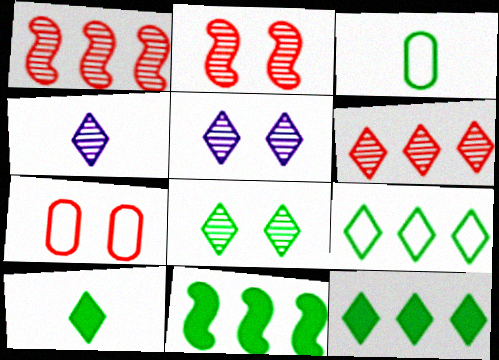[[3, 8, 11], 
[4, 6, 8], 
[4, 7, 11], 
[8, 9, 10]]